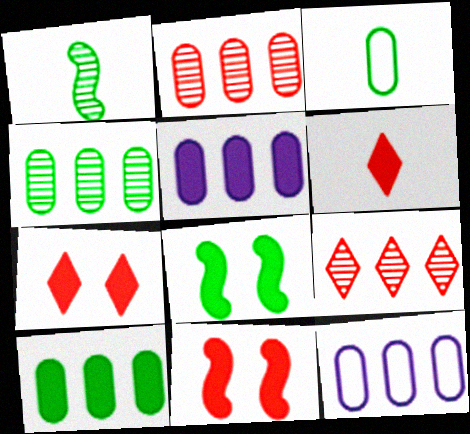[[1, 7, 12], 
[2, 10, 12], 
[5, 6, 8]]